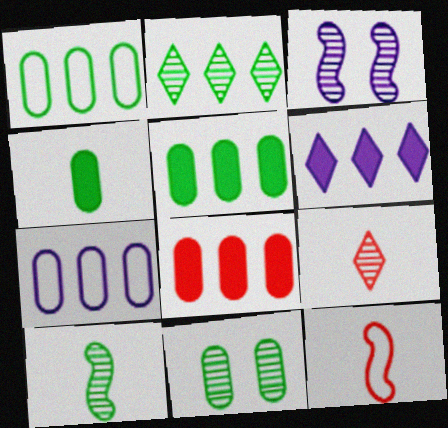[[1, 4, 11], 
[2, 10, 11], 
[6, 11, 12]]